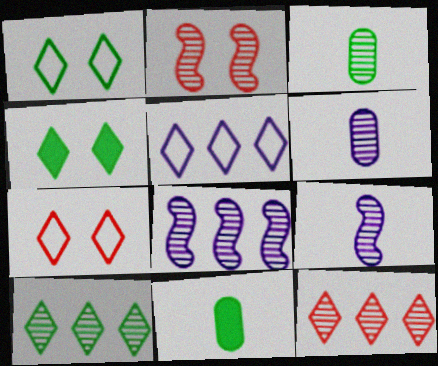[[2, 5, 11], 
[2, 6, 10], 
[7, 8, 11]]